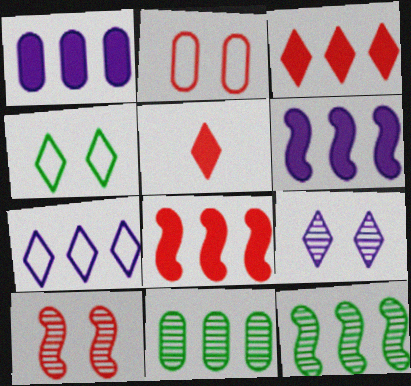[[7, 8, 11]]